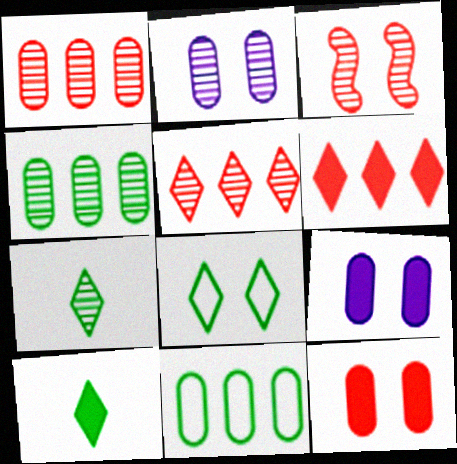[[3, 8, 9]]